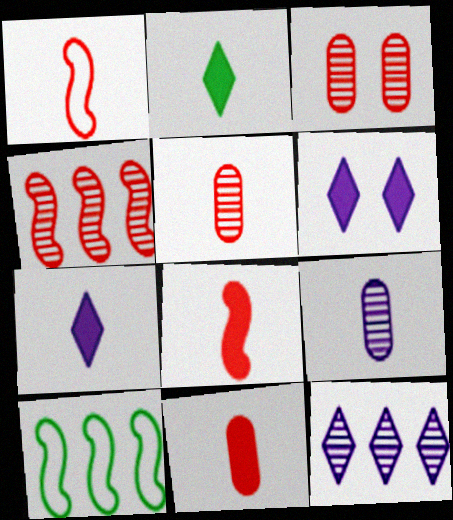[[1, 2, 9], 
[3, 7, 10], 
[5, 6, 10]]